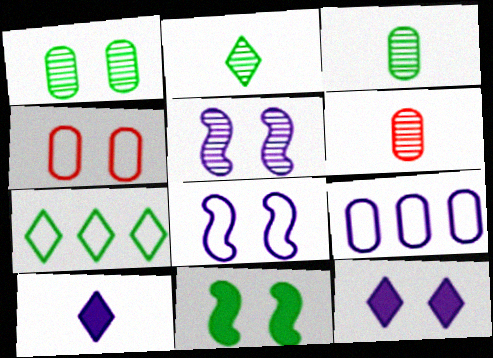[[3, 7, 11], 
[5, 9, 10]]